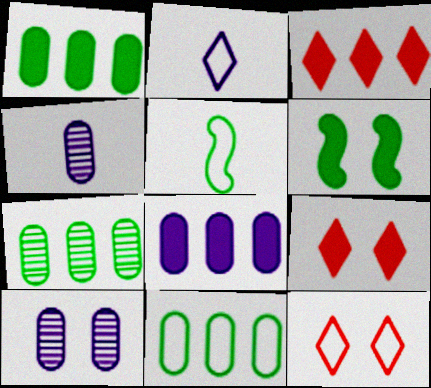[[1, 7, 11], 
[3, 5, 10], 
[6, 10, 12]]